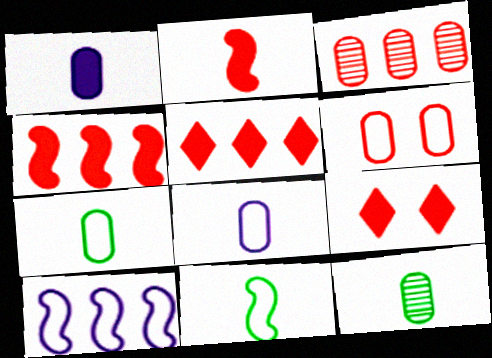[[9, 10, 12]]